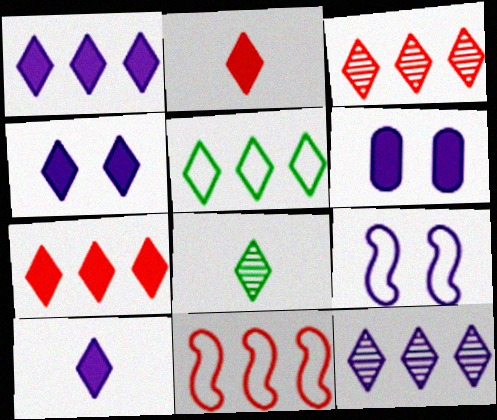[[1, 3, 5], 
[1, 4, 10], 
[5, 7, 12], 
[6, 8, 11]]